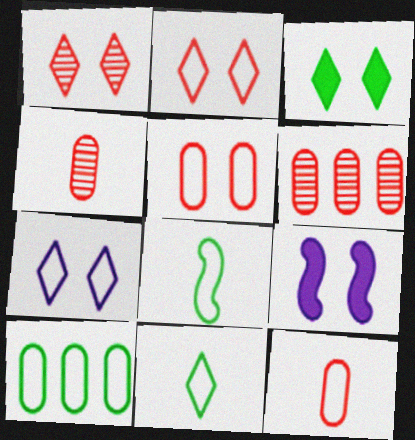[[1, 3, 7], 
[6, 9, 11]]